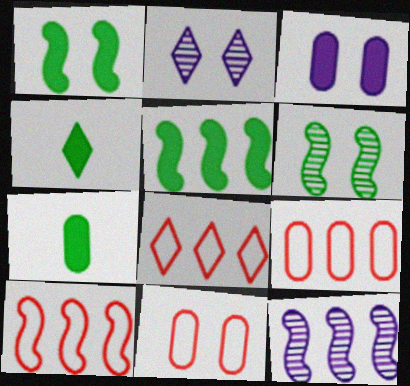[[1, 2, 11], 
[2, 4, 8], 
[2, 7, 10], 
[4, 11, 12], 
[5, 10, 12], 
[8, 9, 10]]